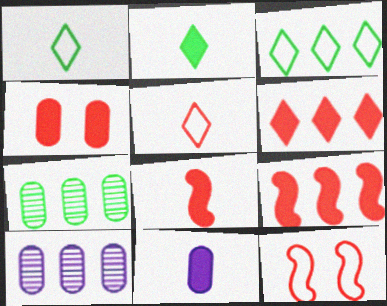[[2, 8, 11], 
[2, 10, 12], 
[3, 9, 10], 
[4, 6, 8]]